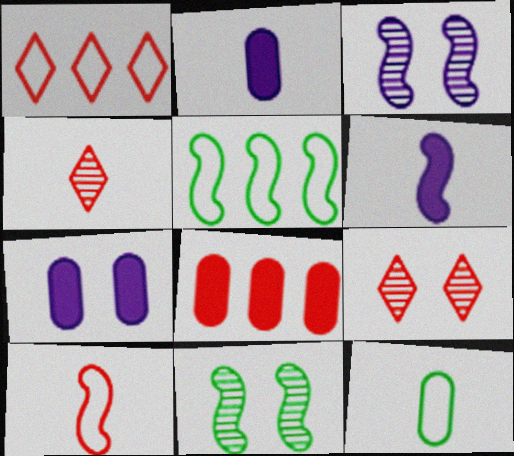[[1, 2, 11], 
[2, 5, 9], 
[4, 5, 7], 
[4, 6, 12], 
[8, 9, 10]]